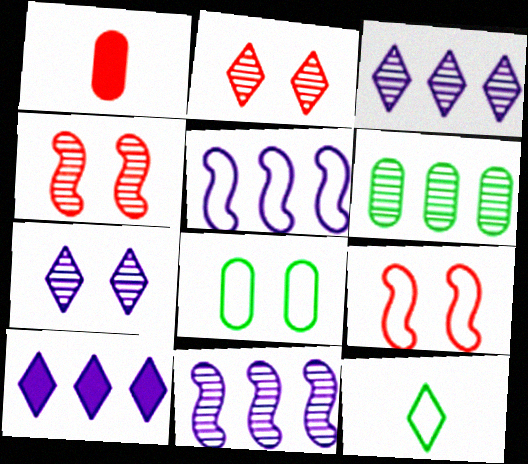[[2, 10, 12]]